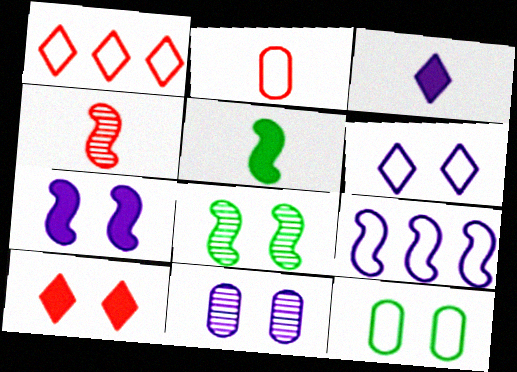[[1, 5, 11], 
[3, 9, 11], 
[6, 7, 11]]